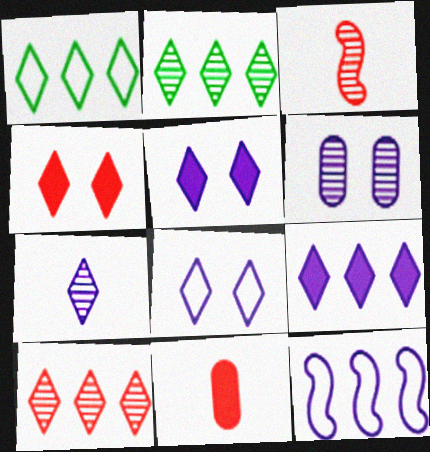[[1, 4, 7], 
[1, 9, 10], 
[2, 3, 6], 
[7, 8, 9]]